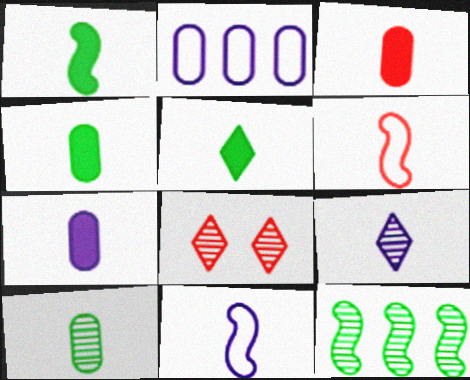[[1, 2, 8], 
[1, 4, 5], 
[3, 4, 7], 
[4, 6, 9], 
[7, 9, 11]]